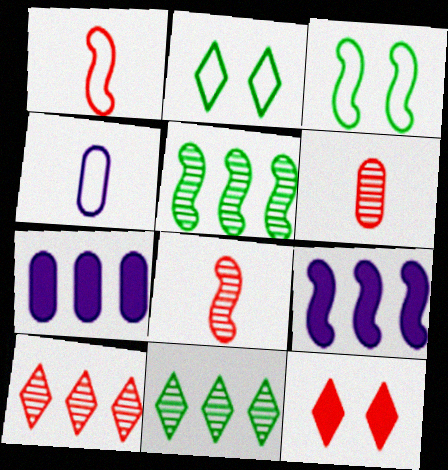[[2, 6, 9], 
[2, 7, 8], 
[3, 8, 9], 
[4, 5, 12]]